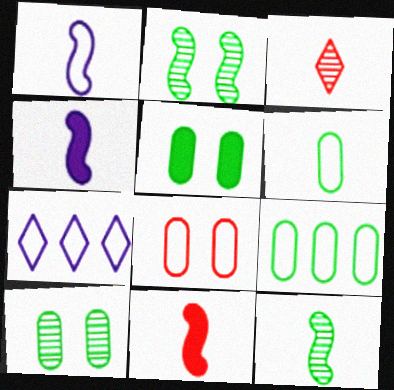[[1, 11, 12], 
[3, 4, 6], 
[7, 10, 11]]